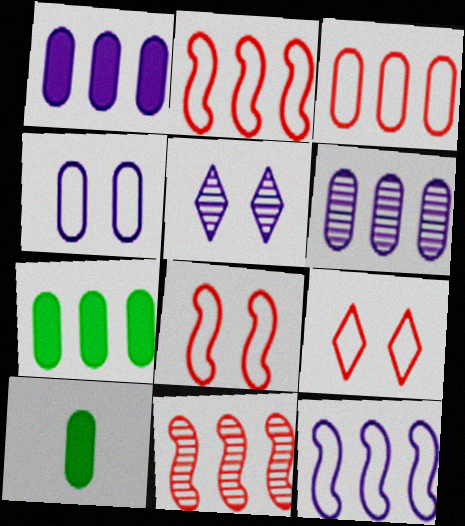[[2, 5, 10], 
[3, 6, 7]]